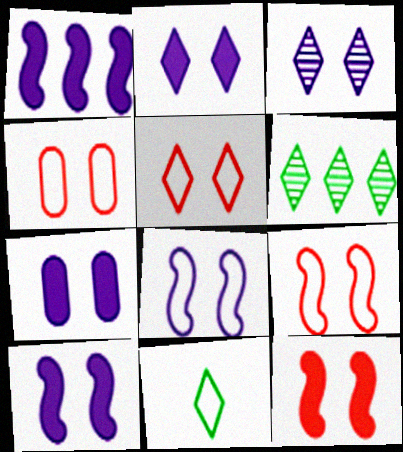[[2, 7, 10], 
[3, 7, 8], 
[4, 5, 9]]